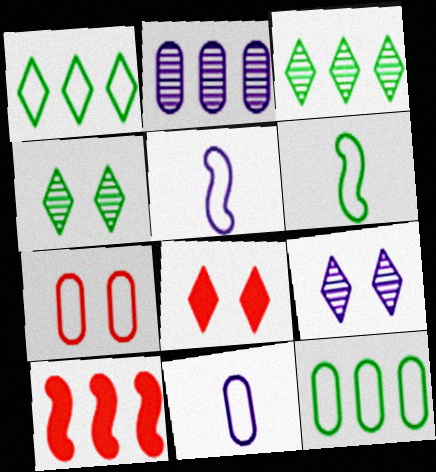[[1, 2, 10], 
[1, 5, 7], 
[2, 6, 8], 
[4, 10, 11], 
[7, 11, 12]]